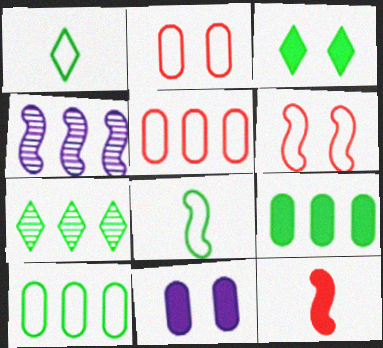[[1, 3, 7]]